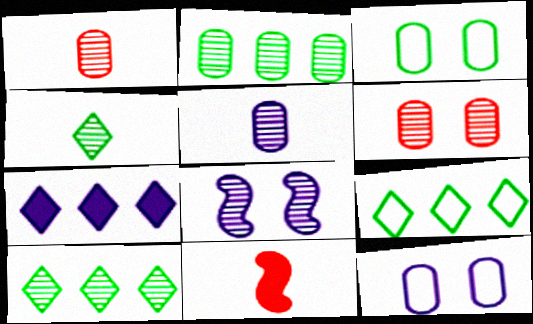[[1, 8, 10], 
[2, 5, 6], 
[10, 11, 12]]